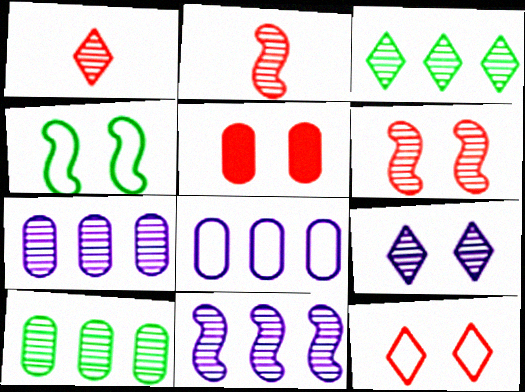[[1, 3, 9], 
[2, 9, 10], 
[4, 5, 9], 
[5, 6, 12]]